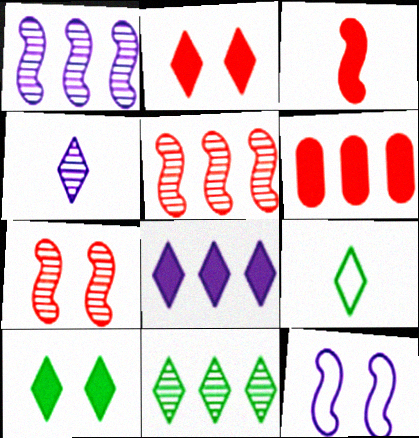[[2, 3, 6], 
[9, 10, 11]]